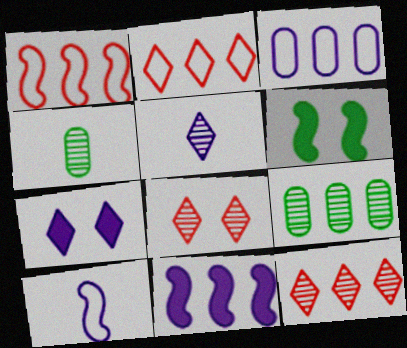[[1, 4, 7], 
[2, 9, 11]]